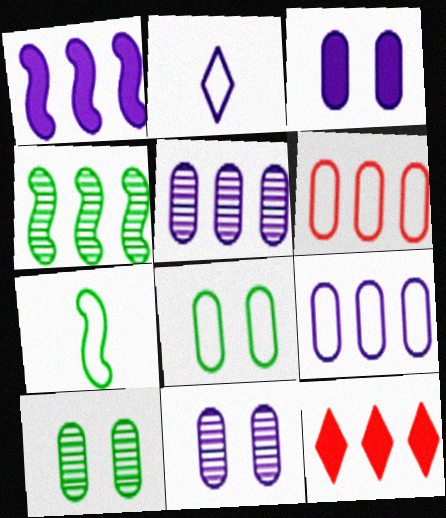[[1, 2, 11], 
[4, 9, 12], 
[7, 11, 12]]